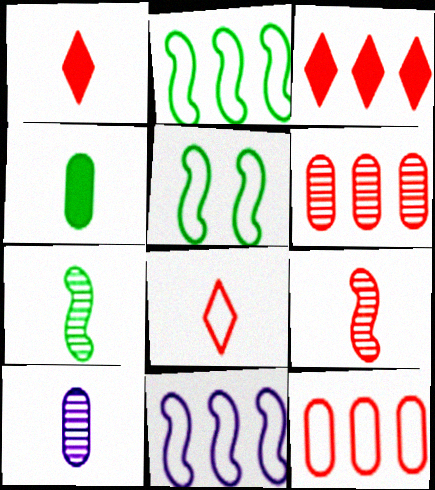[[3, 5, 10]]